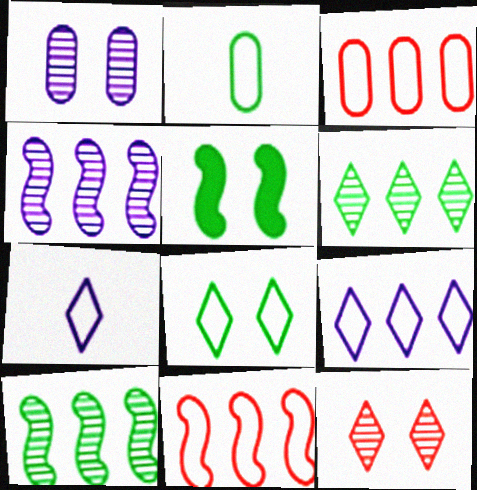[[2, 5, 6]]